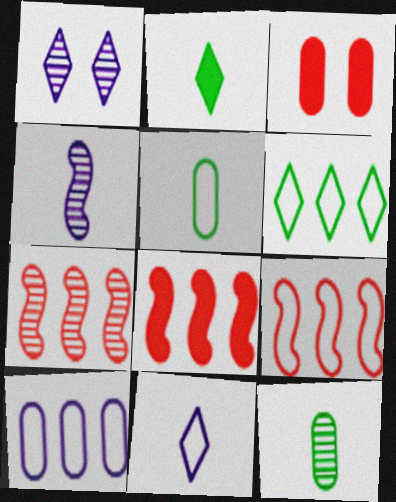[[1, 5, 8], 
[1, 7, 12], 
[3, 4, 6], 
[3, 10, 12], 
[6, 9, 10], 
[7, 8, 9]]